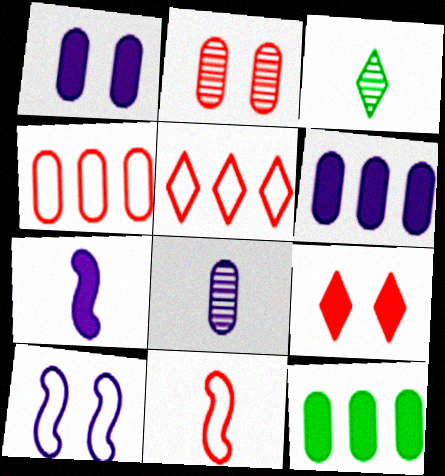[[7, 9, 12]]